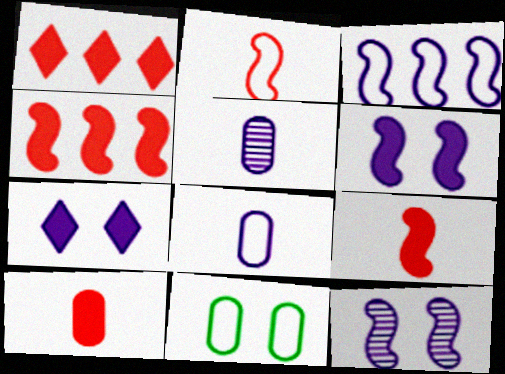[[3, 5, 7]]